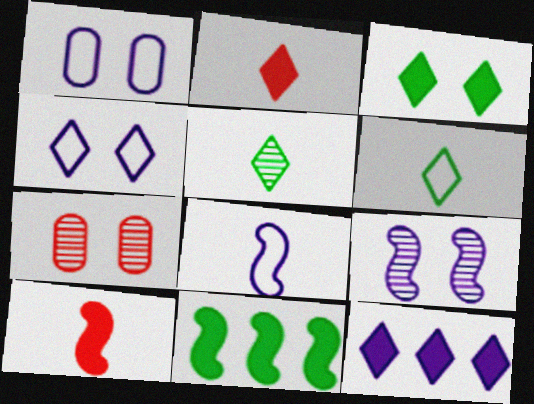[[2, 3, 12]]